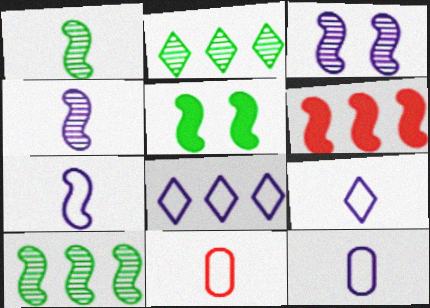[[7, 9, 12]]